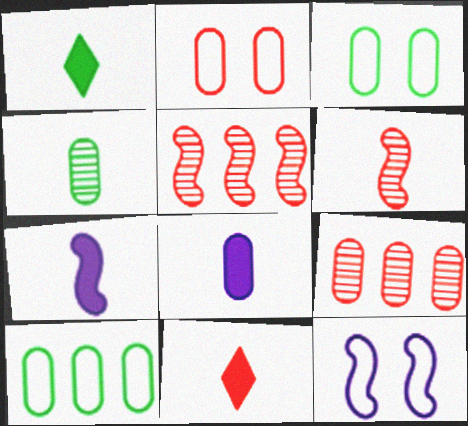[[1, 9, 12], 
[2, 5, 11], 
[3, 8, 9]]